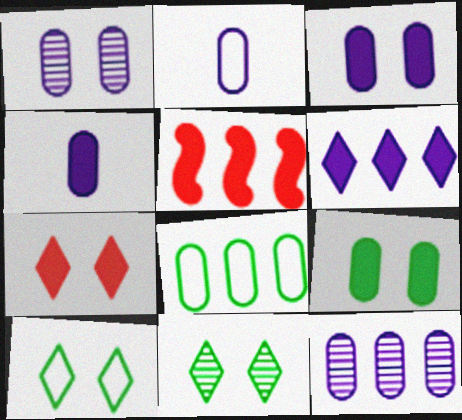[[2, 3, 12], 
[2, 5, 11]]